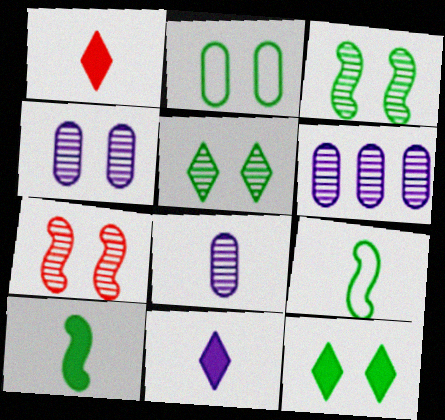[[1, 8, 9], 
[2, 3, 12], 
[4, 5, 7], 
[4, 6, 8]]